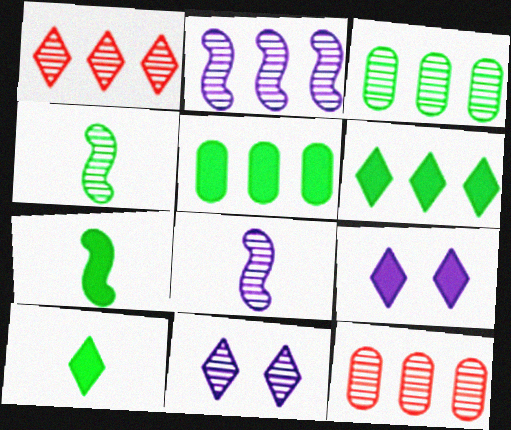[[1, 2, 3], 
[4, 11, 12]]